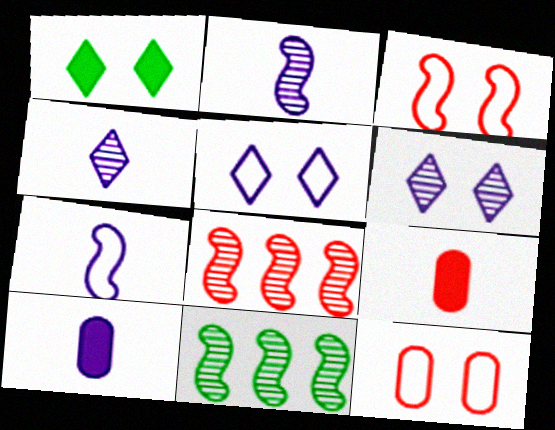[[4, 7, 10], 
[5, 9, 11]]